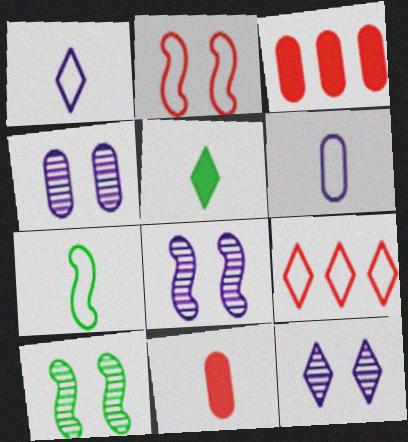[[1, 3, 10], 
[3, 7, 12], 
[4, 8, 12], 
[5, 9, 12]]